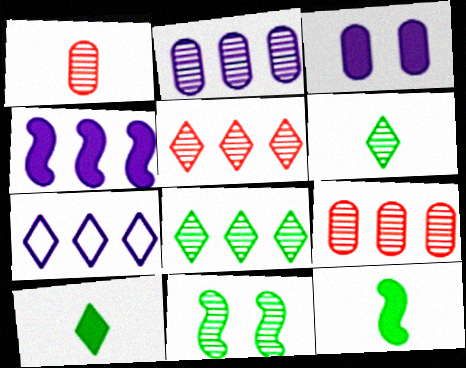[[2, 4, 7]]